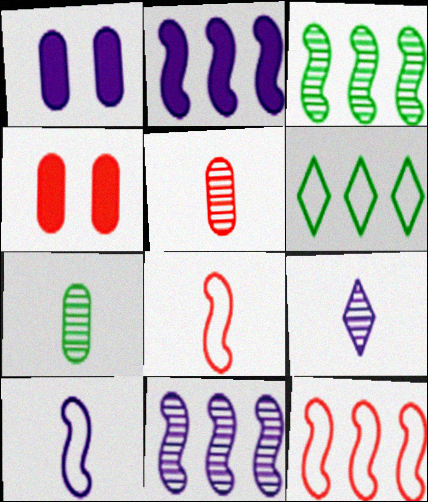[[2, 3, 12]]